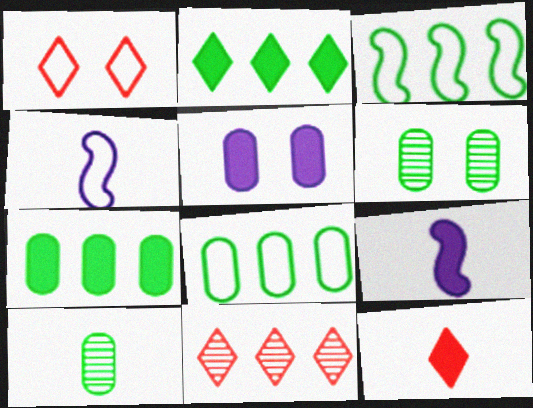[[1, 4, 8], 
[1, 11, 12], 
[4, 10, 12]]